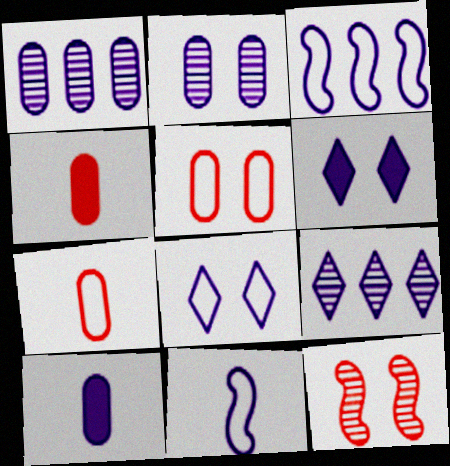[[1, 6, 11]]